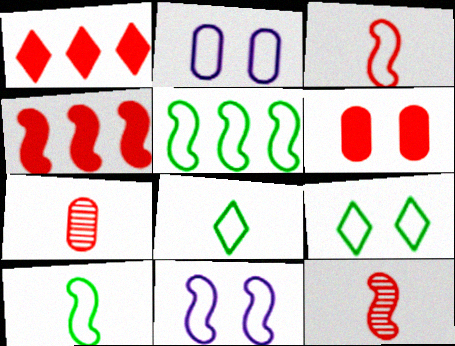[[3, 5, 11]]